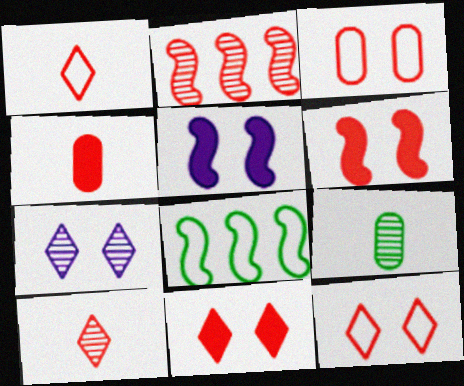[[2, 4, 12], 
[2, 7, 9], 
[4, 7, 8]]